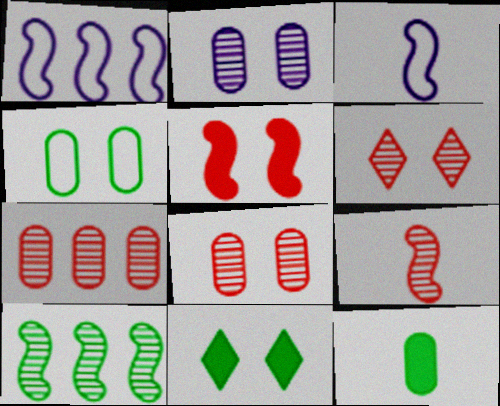[[1, 6, 12], 
[3, 5, 10], 
[3, 7, 11], 
[6, 7, 9]]